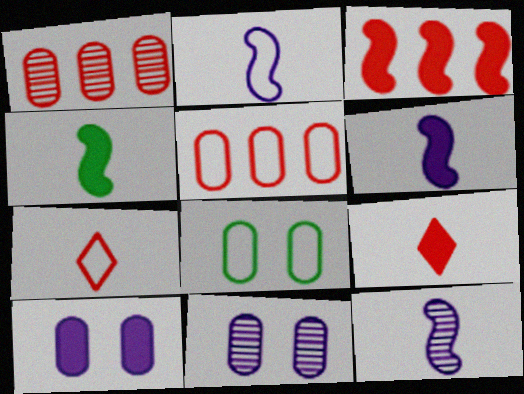[[2, 6, 12]]